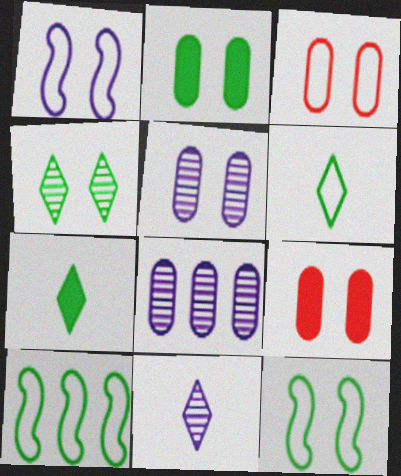[[1, 4, 9], 
[2, 3, 5], 
[2, 4, 12], 
[9, 10, 11]]